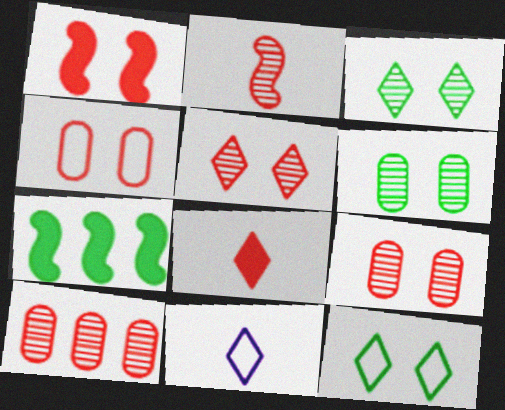[[1, 4, 5], 
[2, 5, 10], 
[7, 9, 11]]